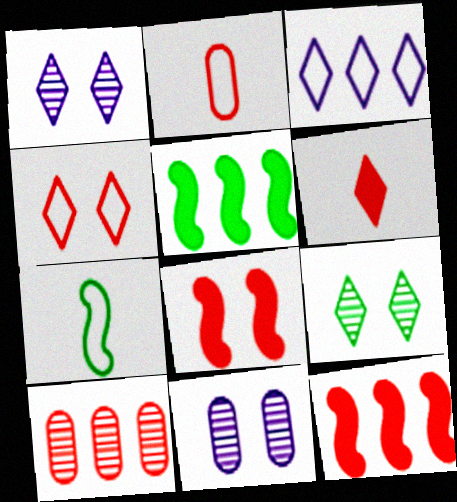[[1, 2, 5], 
[3, 5, 10], 
[3, 6, 9]]